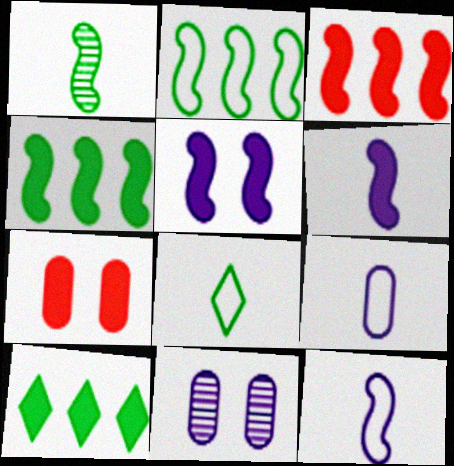[[3, 8, 11], 
[6, 7, 10]]